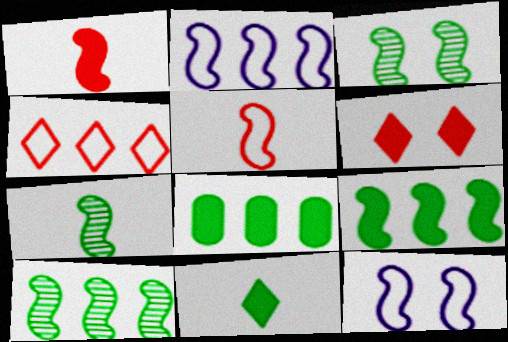[[1, 2, 3], 
[1, 10, 12], 
[3, 7, 10]]